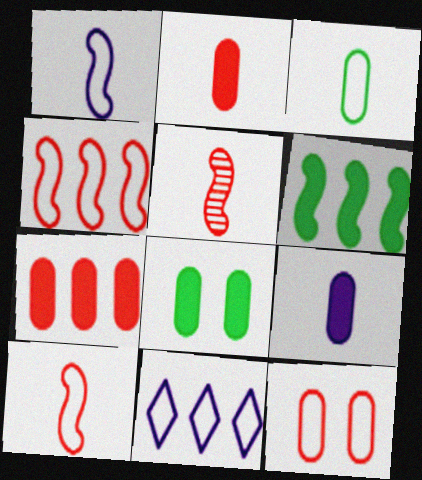[[5, 8, 11], 
[7, 8, 9]]